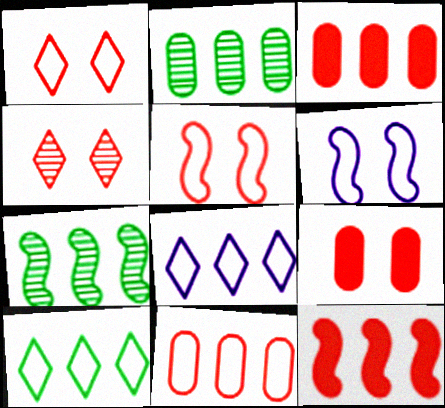[[2, 8, 12], 
[3, 7, 8], 
[4, 5, 9]]